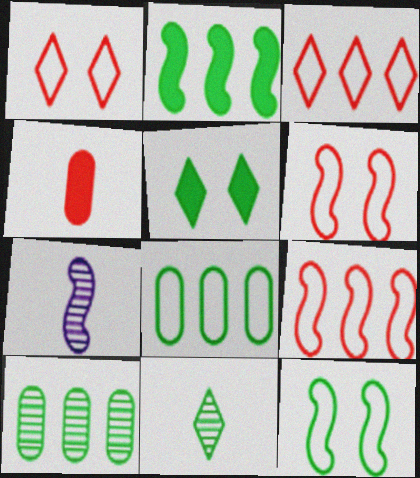[[2, 6, 7]]